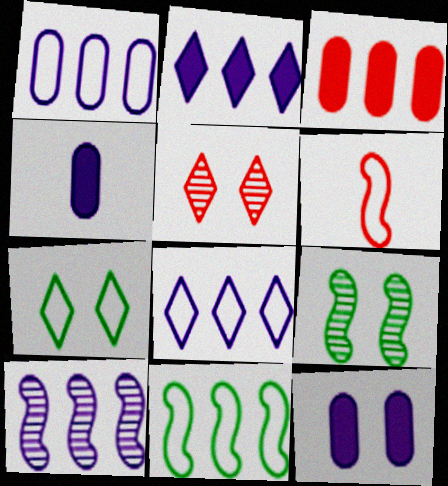[[1, 2, 10], 
[1, 6, 7], 
[3, 5, 6], 
[4, 5, 11]]